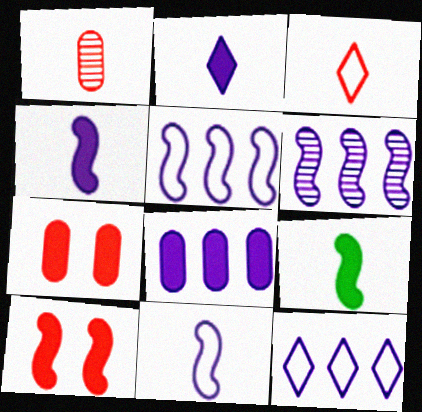[[6, 8, 12]]